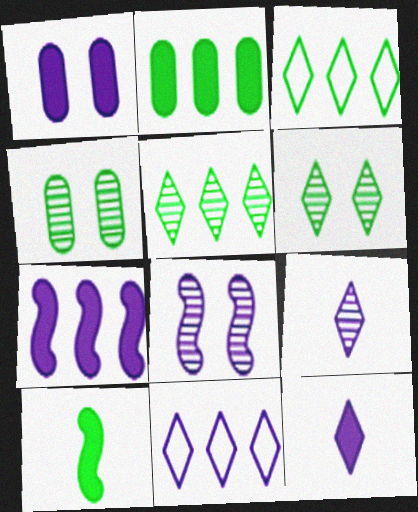[[1, 7, 12], 
[3, 4, 10]]